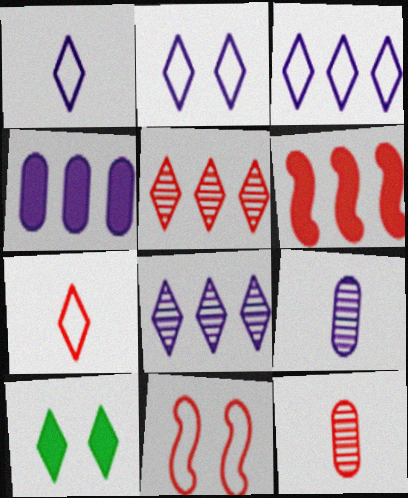[[1, 2, 3], 
[1, 5, 10], 
[7, 8, 10]]